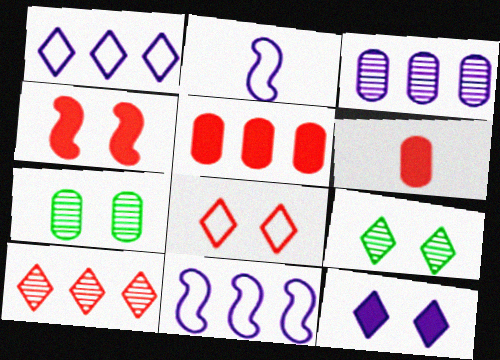[[2, 3, 12], 
[2, 5, 9], 
[6, 9, 11], 
[8, 9, 12]]